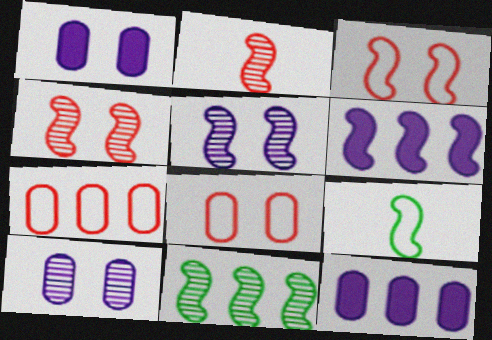[[2, 5, 11], 
[4, 6, 9]]